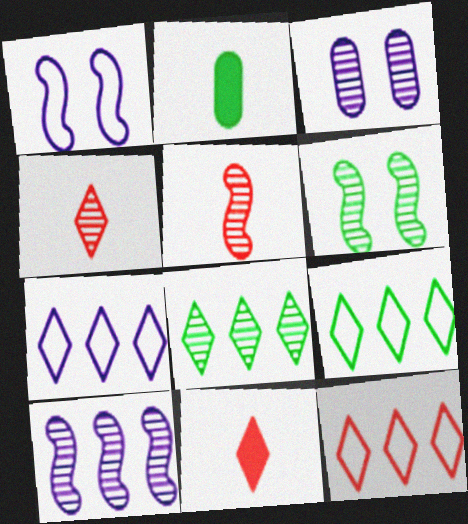[[2, 6, 9], 
[3, 5, 8], 
[5, 6, 10], 
[7, 9, 12]]